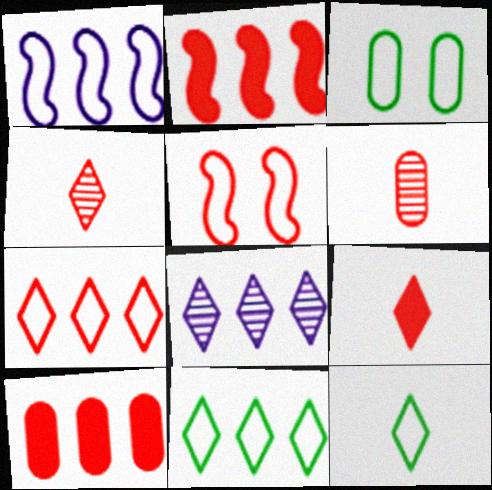[[4, 5, 10]]